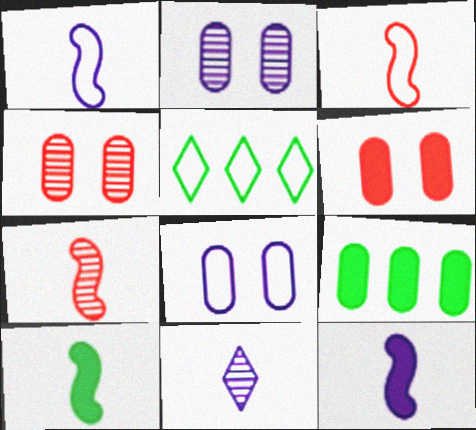[[1, 7, 10], 
[3, 5, 8], 
[4, 5, 12]]